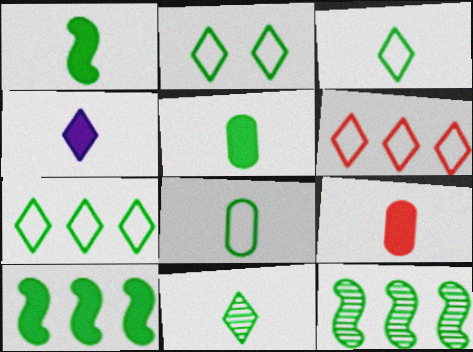[[1, 4, 9], 
[1, 8, 11], 
[2, 3, 7], 
[2, 5, 12]]